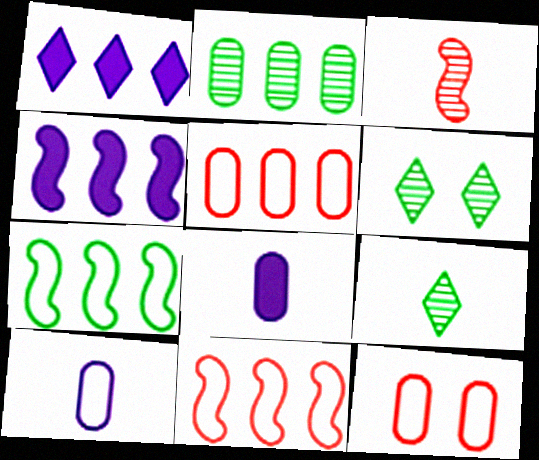[[1, 2, 11], 
[2, 8, 12], 
[4, 9, 12], 
[6, 8, 11]]